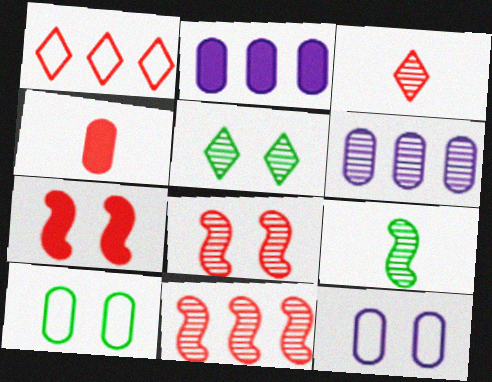[[1, 4, 8], 
[4, 6, 10], 
[5, 7, 12]]